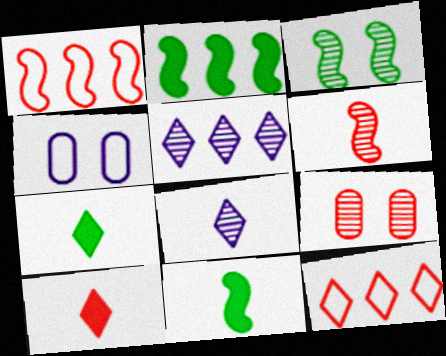[[1, 9, 10]]